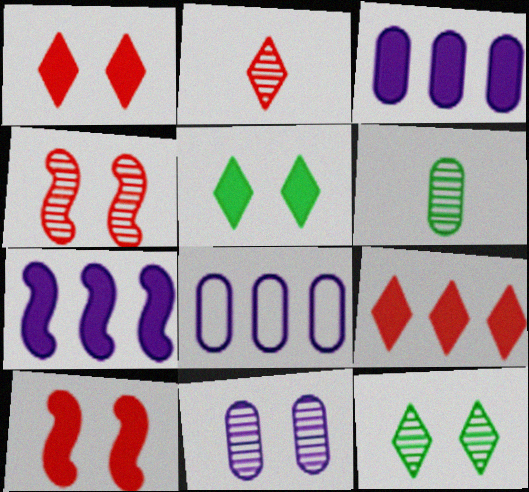[[4, 11, 12]]